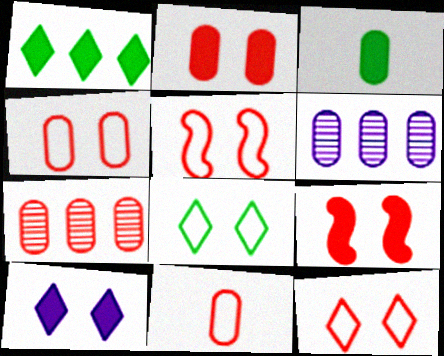[[2, 7, 11], 
[3, 4, 6], 
[4, 5, 12]]